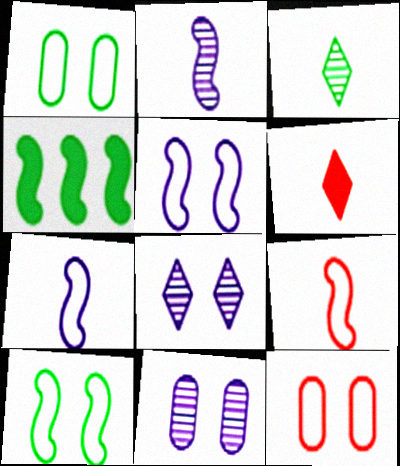[[1, 3, 4]]